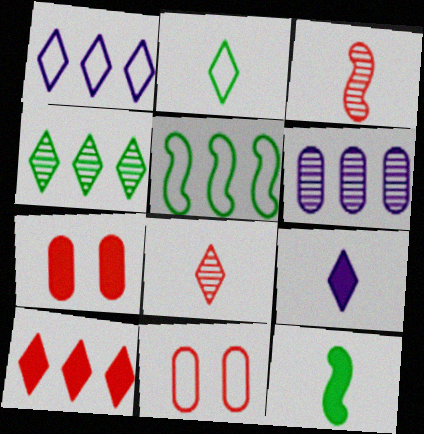[[1, 4, 10], 
[2, 8, 9], 
[3, 10, 11], 
[5, 6, 10]]